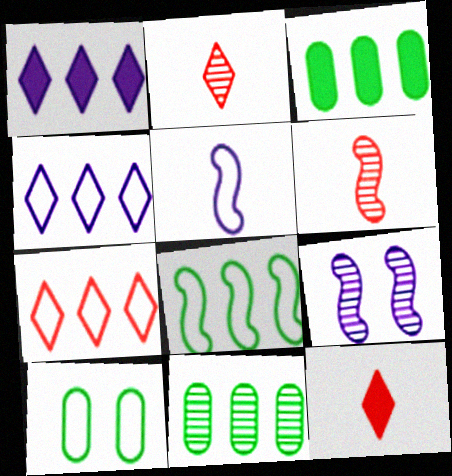[[1, 6, 10], 
[2, 9, 11], 
[5, 7, 10]]